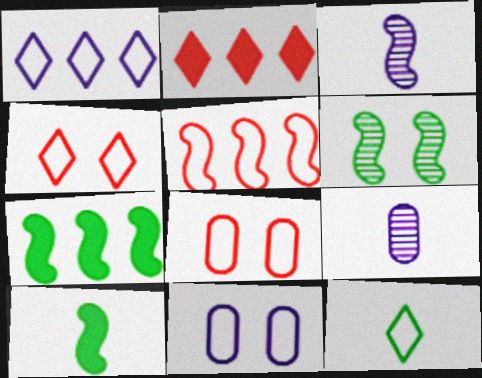[[1, 4, 12], 
[4, 7, 9], 
[5, 11, 12]]